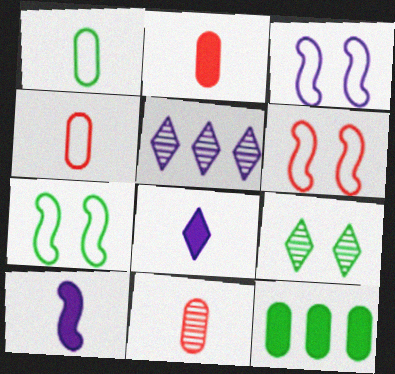[[2, 4, 11], 
[2, 5, 7], 
[3, 6, 7]]